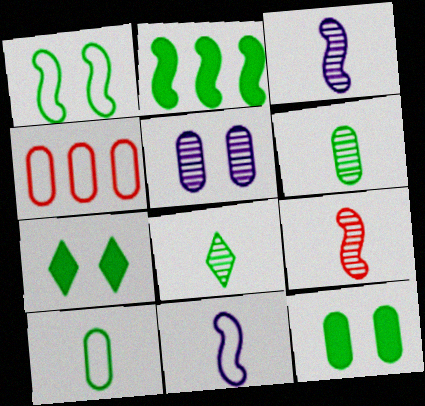[[3, 4, 7]]